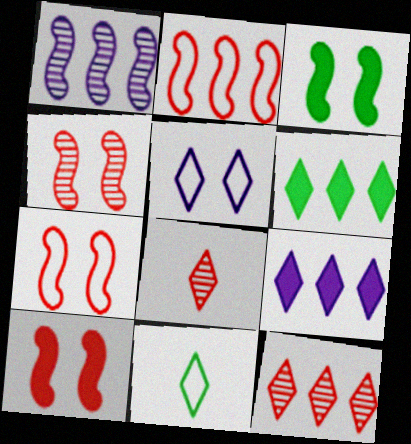[[4, 7, 10], 
[5, 6, 8]]